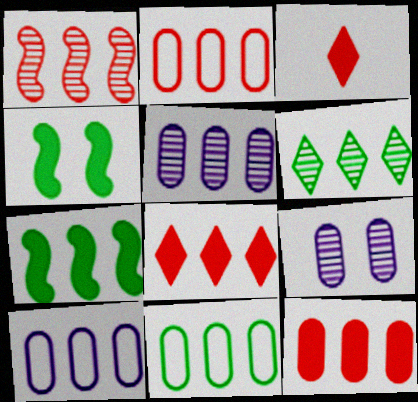[[1, 2, 8], 
[1, 5, 6], 
[2, 10, 11], 
[5, 11, 12], 
[6, 7, 11]]